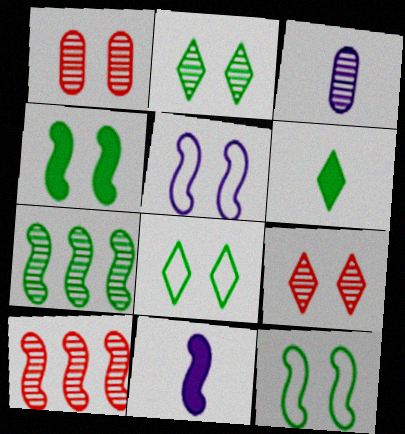[[2, 3, 10], 
[3, 7, 9], 
[10, 11, 12]]